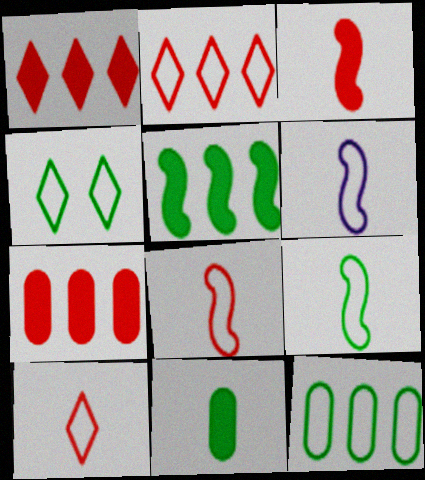[[4, 9, 12], 
[6, 8, 9]]